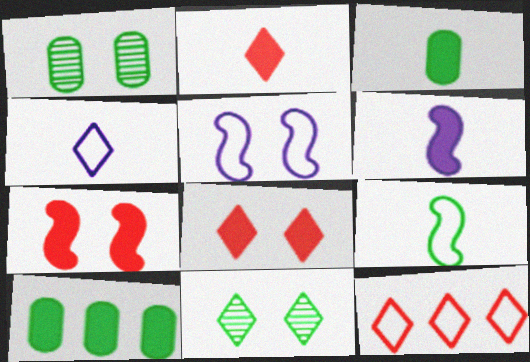[[1, 5, 8], 
[1, 6, 12], 
[2, 3, 6], 
[6, 8, 10], 
[9, 10, 11]]